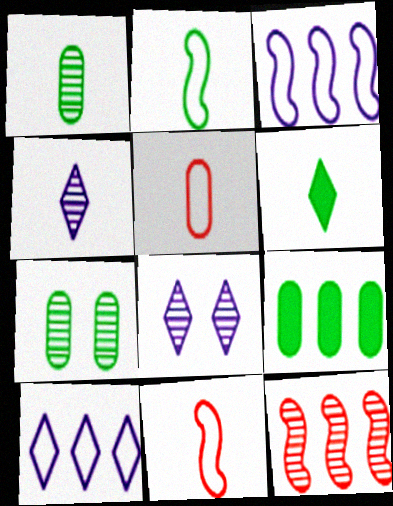[[1, 2, 6], 
[1, 8, 12], 
[4, 7, 12], 
[8, 9, 11], 
[9, 10, 12]]